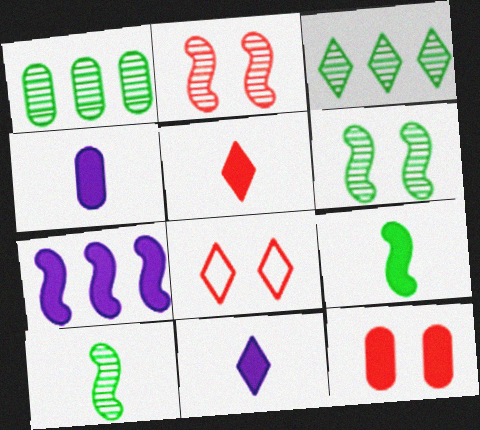[[2, 8, 12], 
[3, 8, 11], 
[4, 5, 9]]